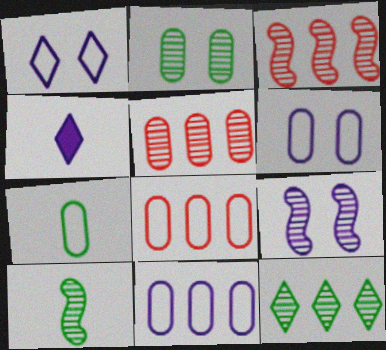[[2, 10, 12], 
[3, 9, 10], 
[4, 9, 11], 
[6, 7, 8]]